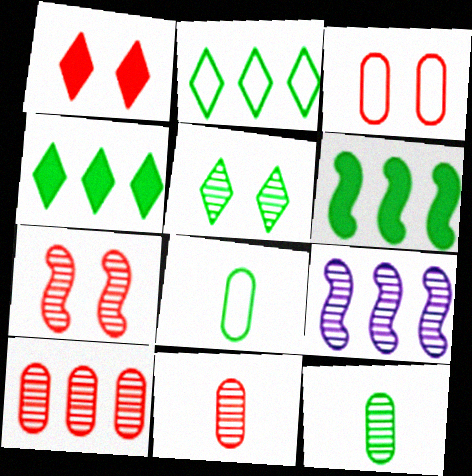[[1, 3, 7], 
[1, 8, 9], 
[5, 6, 8], 
[5, 9, 11]]